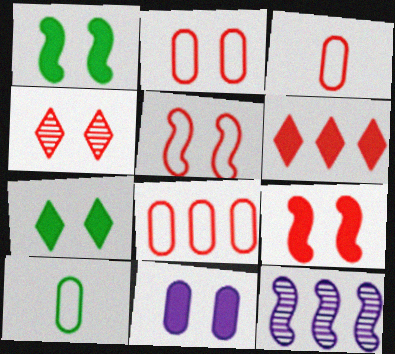[[2, 3, 8], 
[2, 4, 9], 
[3, 7, 12], 
[7, 9, 11]]